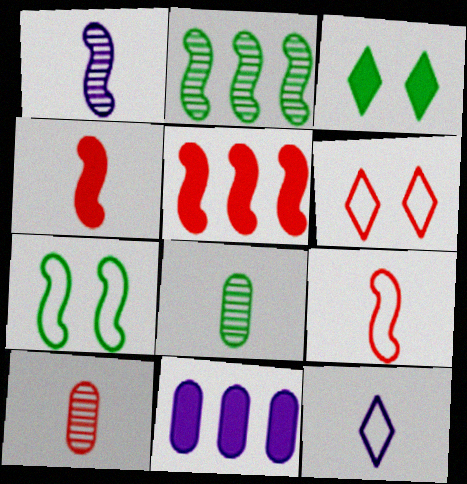[[1, 5, 7], 
[3, 4, 11], 
[4, 8, 12], 
[5, 6, 10]]